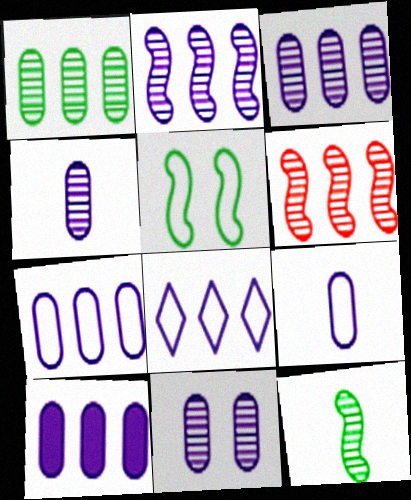[[2, 8, 10], 
[3, 4, 11], 
[3, 7, 10], 
[9, 10, 11]]